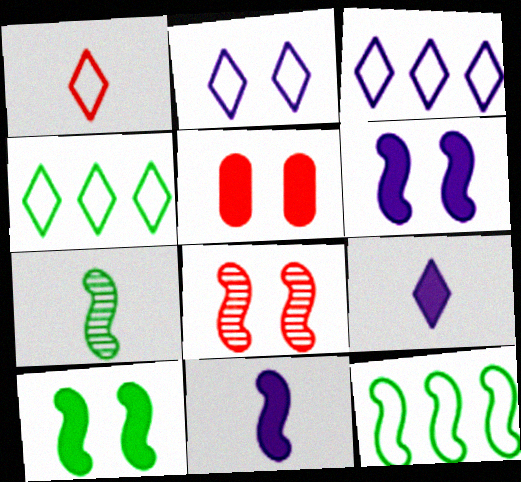[[1, 2, 4], 
[3, 5, 7], 
[7, 10, 12], 
[8, 11, 12]]